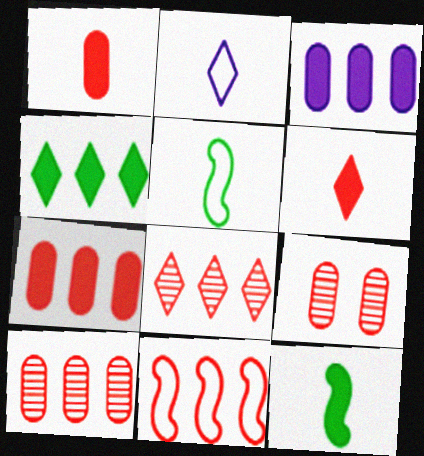[[6, 9, 11], 
[7, 8, 11]]